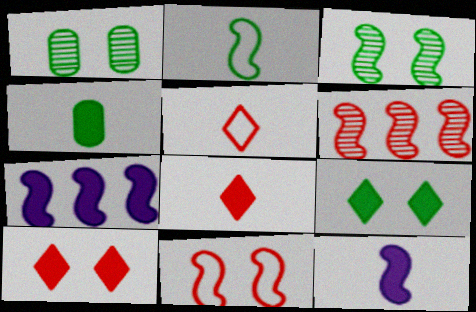[[1, 5, 7], 
[4, 7, 10], 
[4, 8, 12]]